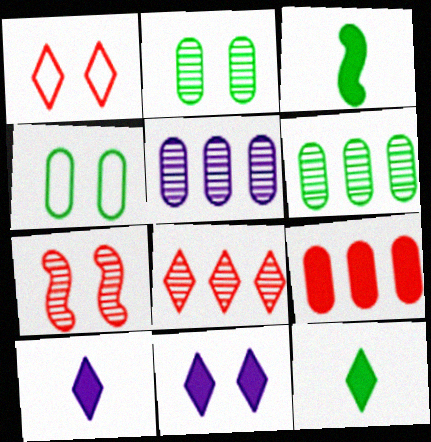[[1, 3, 5], 
[3, 9, 11], 
[4, 7, 11]]